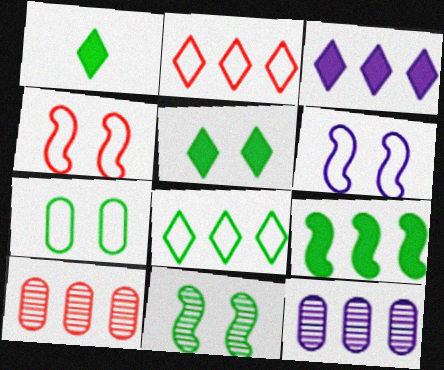[[1, 4, 12], 
[1, 6, 10], 
[2, 9, 12], 
[5, 7, 11]]